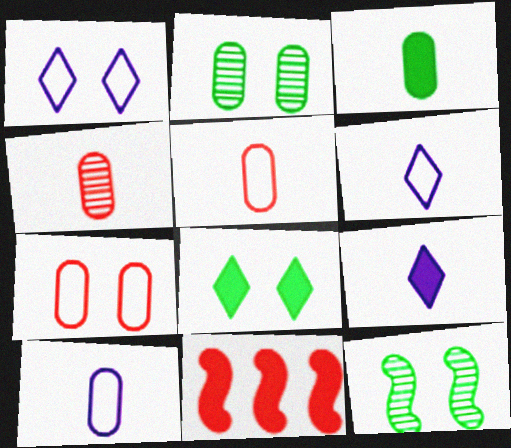[[2, 6, 11], 
[3, 4, 10]]